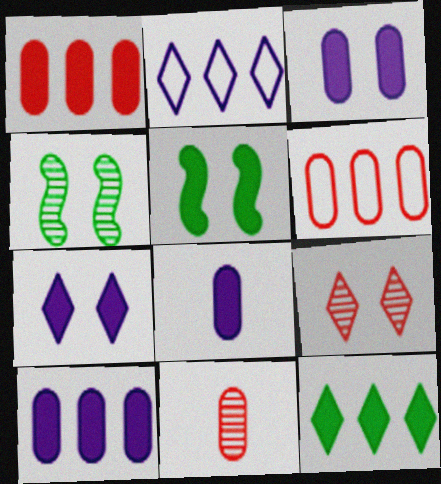[[2, 5, 11], 
[3, 8, 10]]